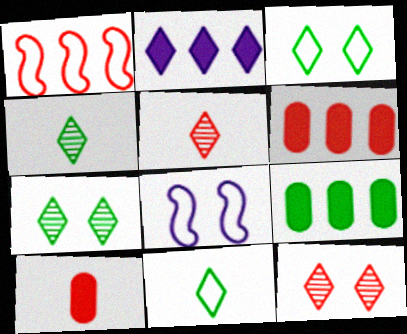[[1, 10, 12], 
[2, 3, 5], 
[2, 11, 12], 
[4, 6, 8], 
[5, 8, 9]]